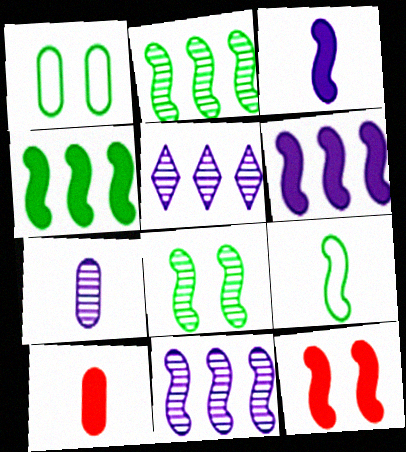[[3, 4, 12], 
[4, 8, 9], 
[9, 11, 12]]